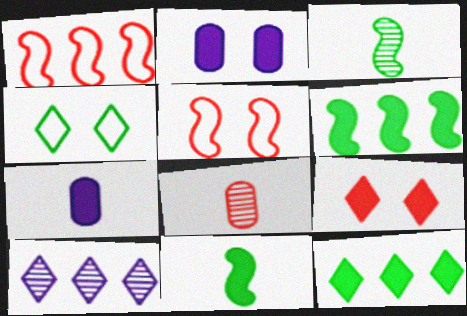[[1, 8, 9], 
[6, 7, 9]]